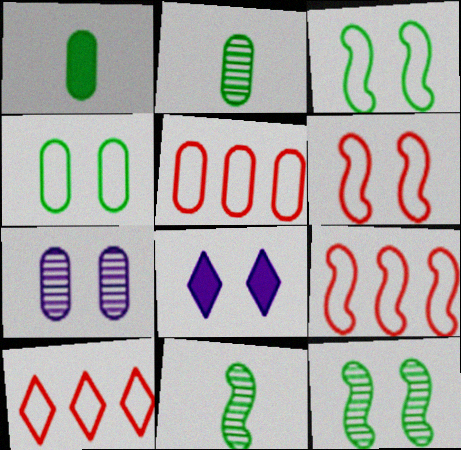[[1, 5, 7], 
[2, 8, 9], 
[5, 8, 11], 
[5, 9, 10]]